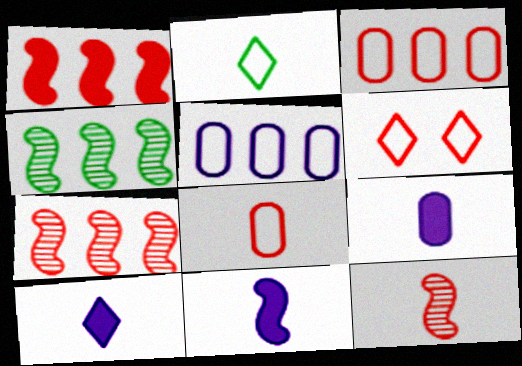[[2, 9, 12], 
[4, 6, 9], 
[9, 10, 11]]